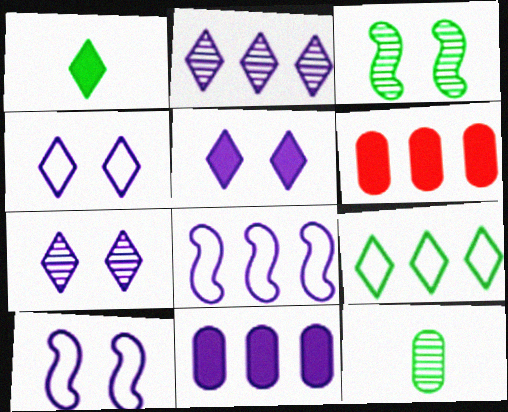[[2, 8, 11], 
[4, 5, 7]]